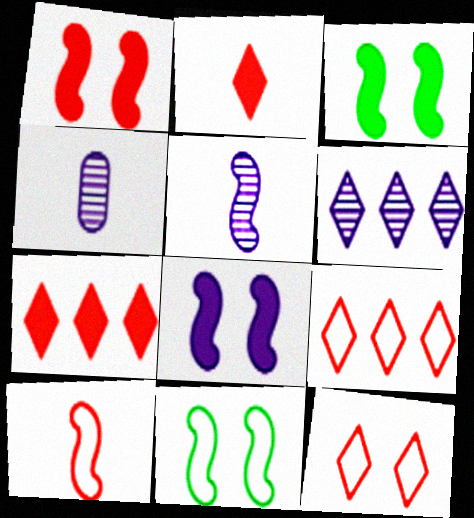[[1, 3, 8], 
[3, 4, 9], 
[4, 7, 11]]